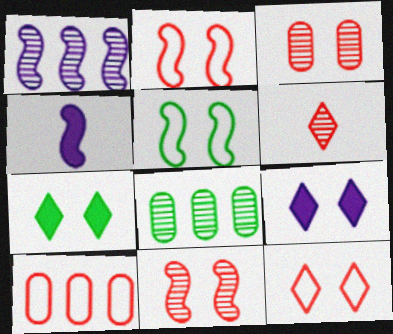[[3, 5, 9], 
[4, 8, 12]]